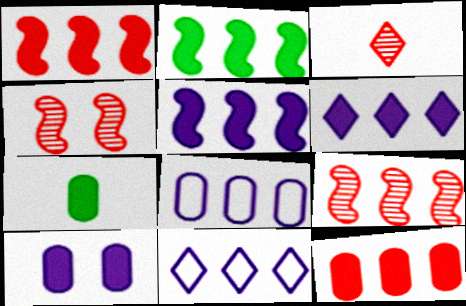[[1, 2, 5], 
[2, 6, 12], 
[4, 7, 11], 
[7, 10, 12]]